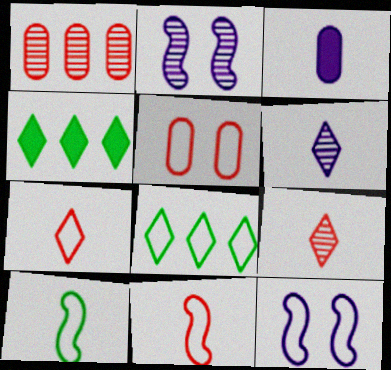[[3, 9, 10]]